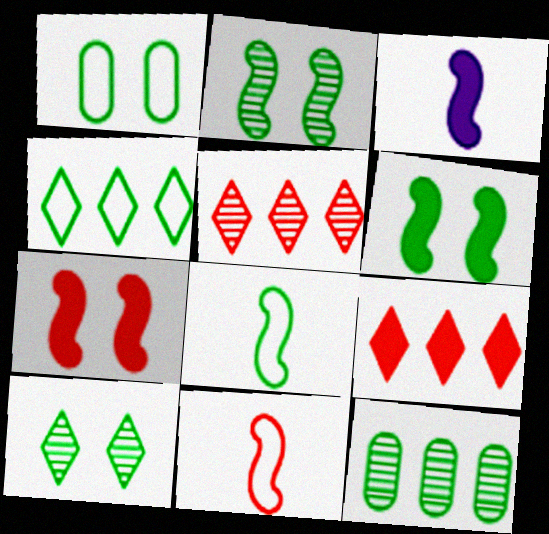[[1, 3, 5], 
[1, 4, 8], 
[1, 6, 10]]